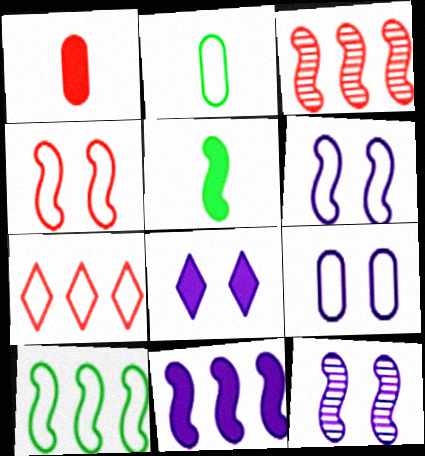[[2, 3, 8], 
[2, 6, 7], 
[3, 5, 6], 
[3, 10, 11], 
[8, 9, 12]]